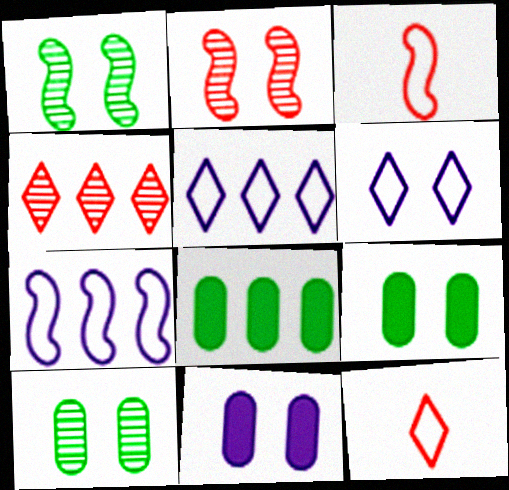[[2, 6, 9], 
[4, 7, 8]]